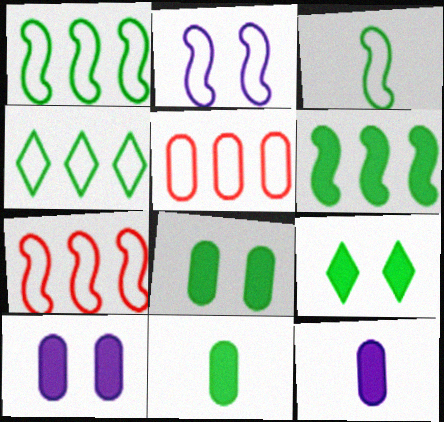[[2, 3, 7], 
[6, 9, 11]]